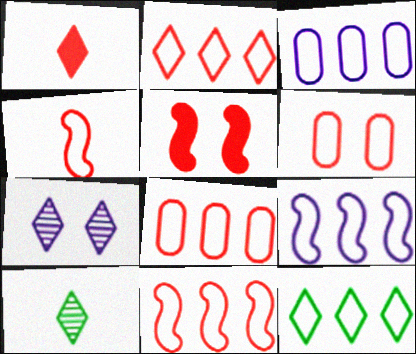[[1, 7, 12], 
[2, 4, 6], 
[2, 8, 11], 
[3, 5, 10], 
[3, 11, 12], 
[8, 9, 12]]